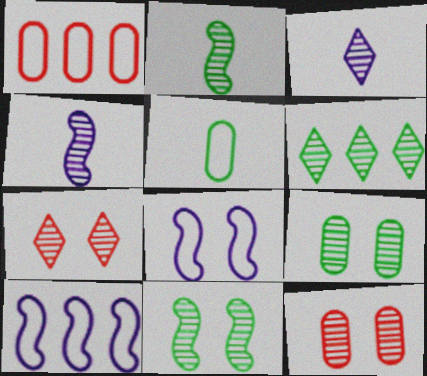[[2, 6, 9], 
[3, 6, 7], 
[4, 6, 12]]